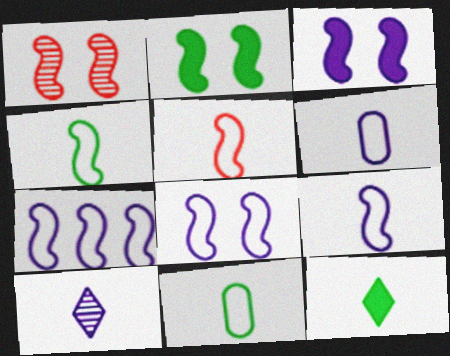[[1, 2, 8], 
[4, 5, 9], 
[7, 8, 9]]